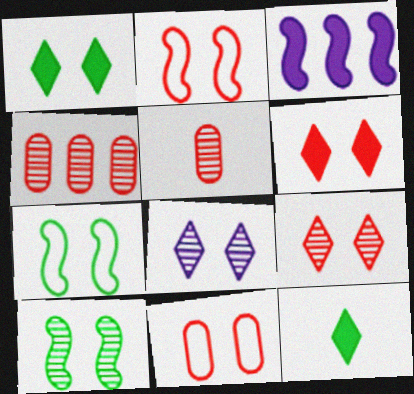[]